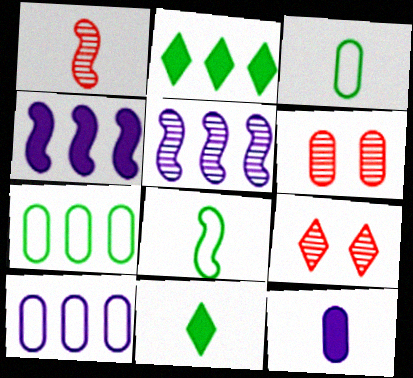[[3, 4, 9], 
[6, 7, 12]]